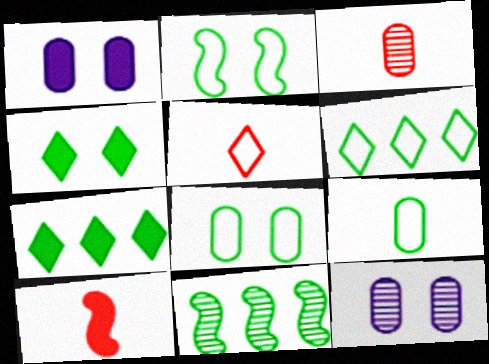[[1, 5, 11], 
[1, 7, 10], 
[2, 6, 9], 
[3, 5, 10], 
[4, 9, 11], 
[6, 10, 12]]